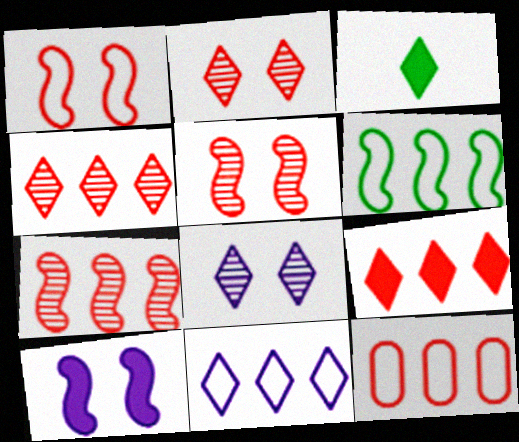[[2, 3, 11], 
[6, 11, 12], 
[7, 9, 12]]